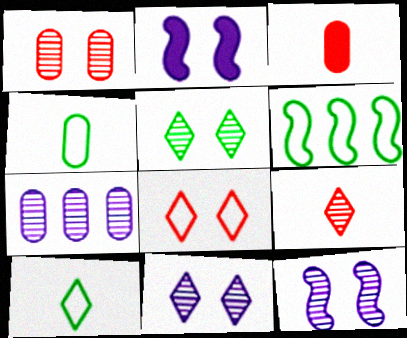[[1, 5, 12], 
[3, 6, 11]]